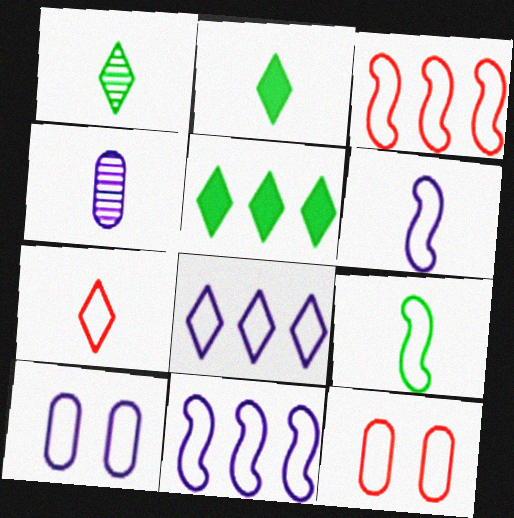[[3, 7, 12], 
[6, 8, 10], 
[8, 9, 12]]